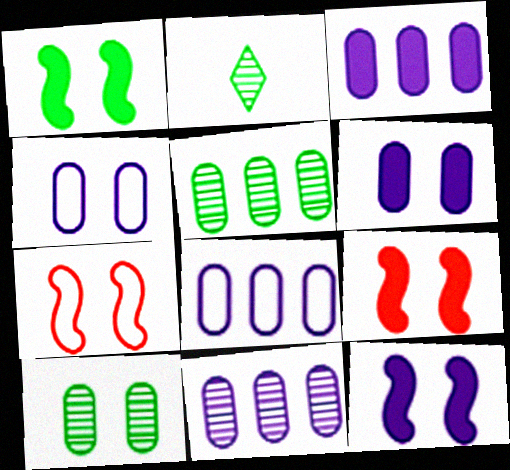[[1, 9, 12], 
[2, 3, 7], 
[2, 8, 9], 
[3, 8, 11]]